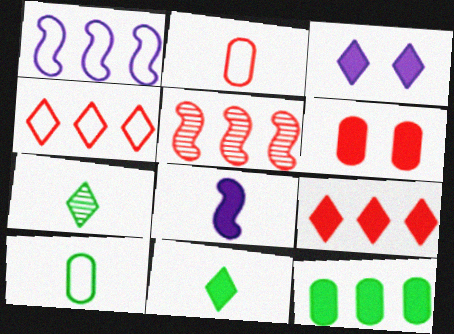[[1, 6, 7], 
[2, 7, 8], 
[3, 4, 7], 
[3, 5, 10], 
[3, 9, 11]]